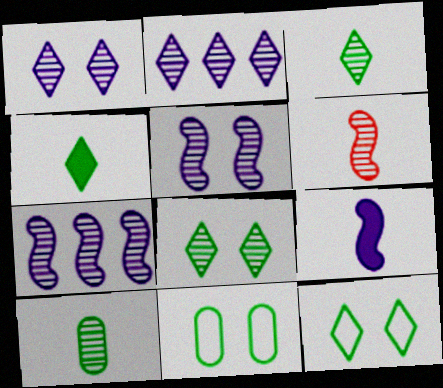[]